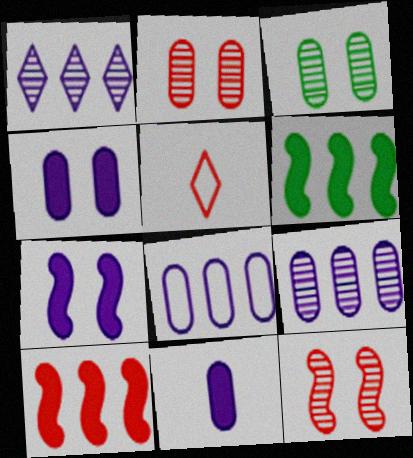[[2, 5, 10]]